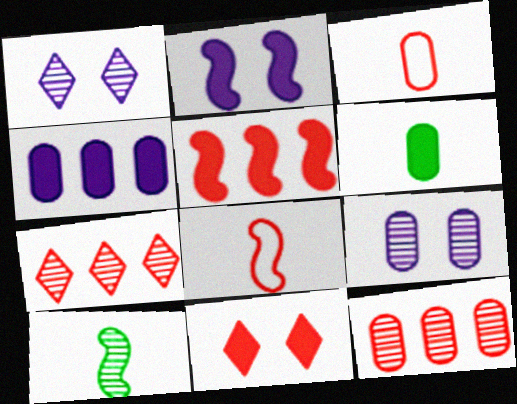[[1, 10, 12], 
[7, 9, 10], 
[8, 11, 12]]